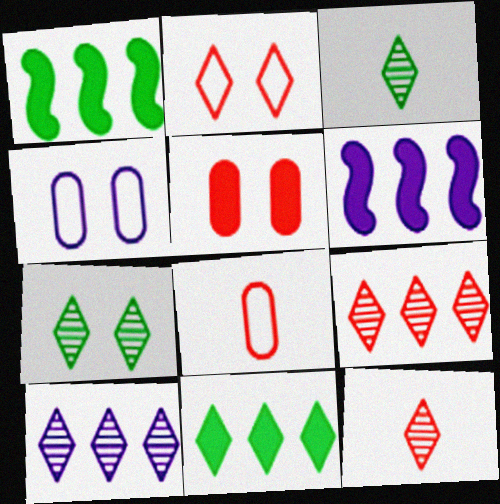[[1, 4, 12], 
[6, 7, 8], 
[7, 10, 12]]